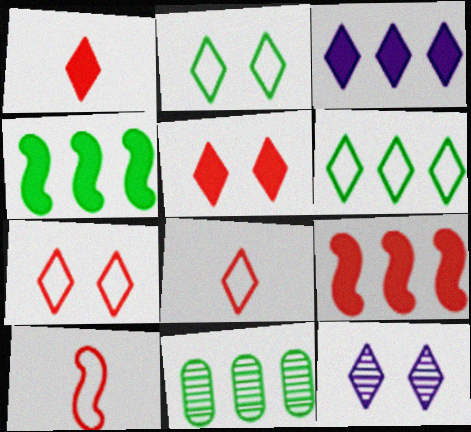[[1, 6, 12], 
[2, 5, 12], 
[4, 6, 11]]